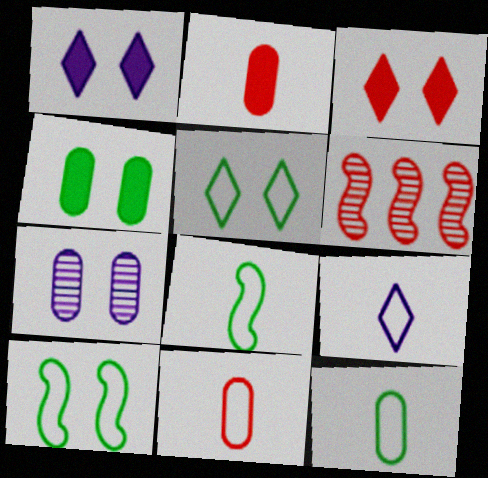[[1, 6, 12], 
[3, 6, 11], 
[3, 7, 10], 
[4, 6, 9], 
[8, 9, 11]]